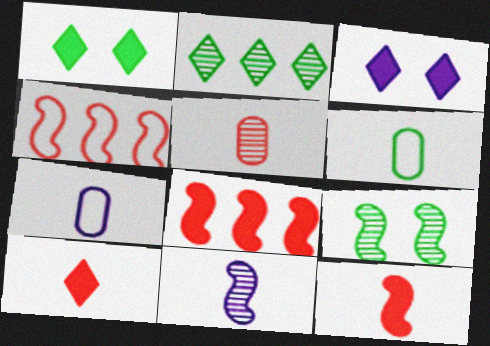[[6, 10, 11]]